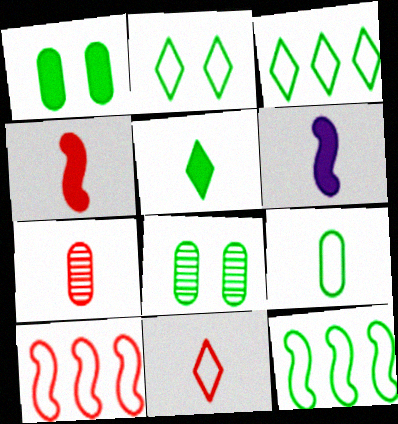[[2, 9, 12], 
[4, 7, 11], 
[5, 8, 12]]